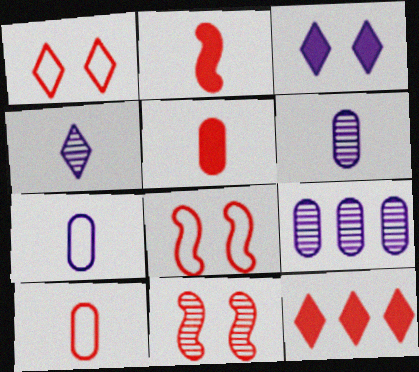[[10, 11, 12]]